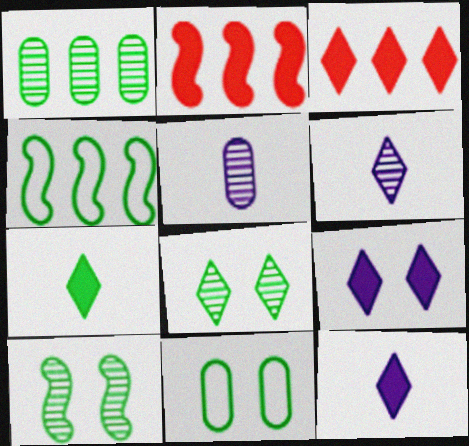[[2, 6, 11], 
[3, 7, 9]]